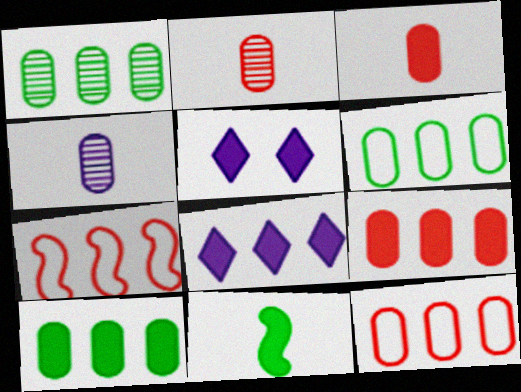[[1, 6, 10], 
[1, 7, 8], 
[5, 9, 11]]